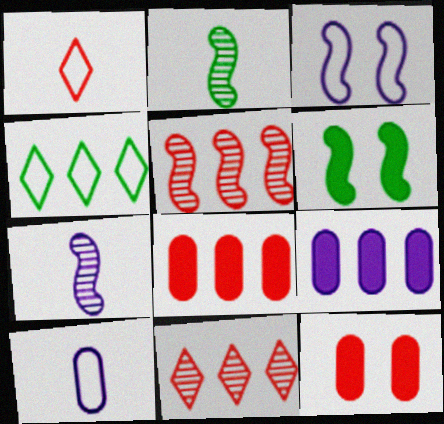[[1, 5, 12], 
[4, 5, 9], 
[4, 7, 12], 
[6, 10, 11]]